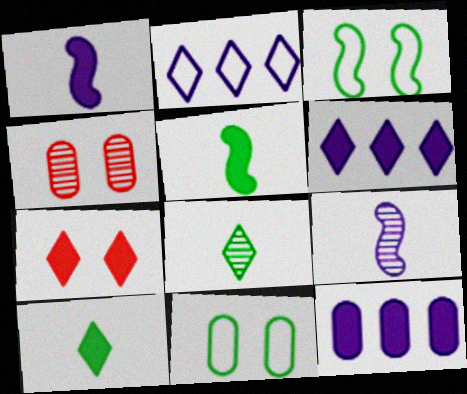[[2, 4, 5], 
[2, 7, 8], 
[5, 7, 12], 
[6, 7, 10]]